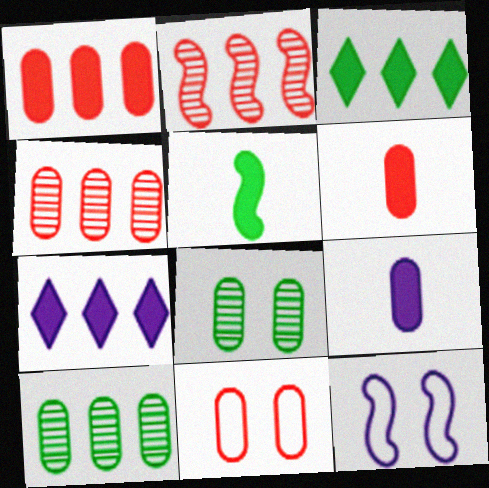[[2, 5, 12], 
[4, 6, 11], 
[9, 10, 11]]